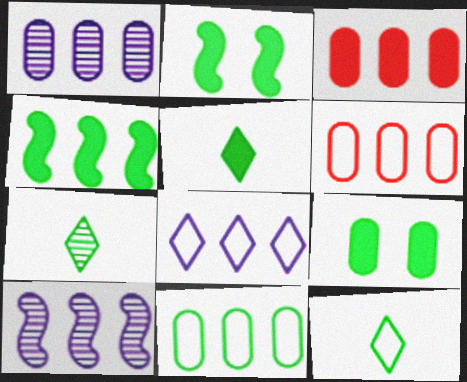[[1, 3, 11], 
[2, 7, 11], 
[4, 5, 9], 
[5, 7, 12]]